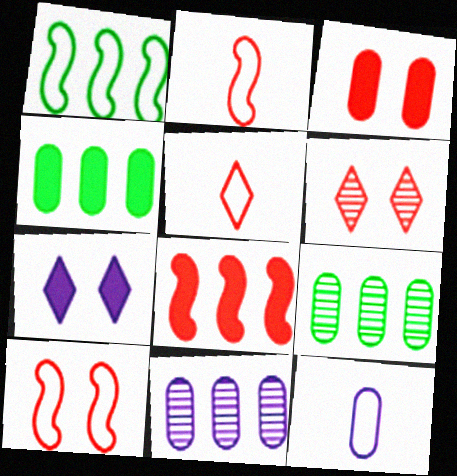[[2, 7, 9], 
[3, 6, 10], 
[3, 9, 12]]